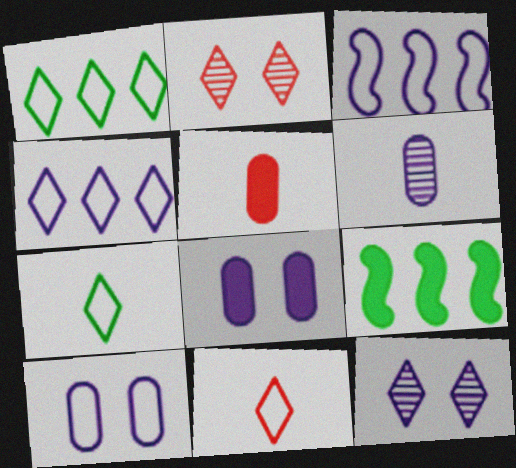[]